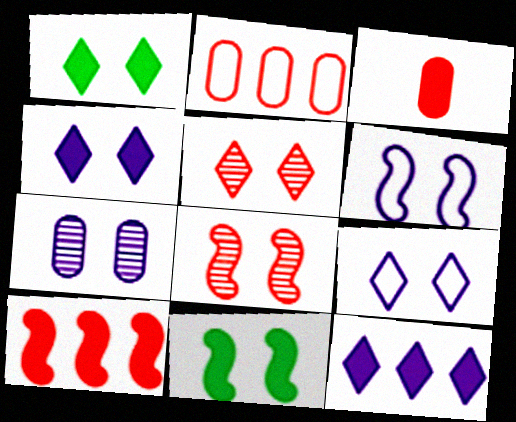[[1, 5, 9], 
[3, 11, 12], 
[4, 6, 7], 
[6, 8, 11]]